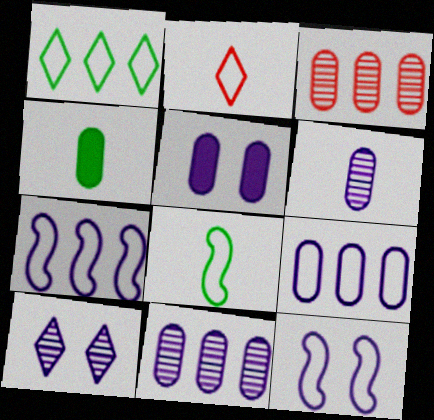[[5, 6, 9], 
[5, 10, 12]]